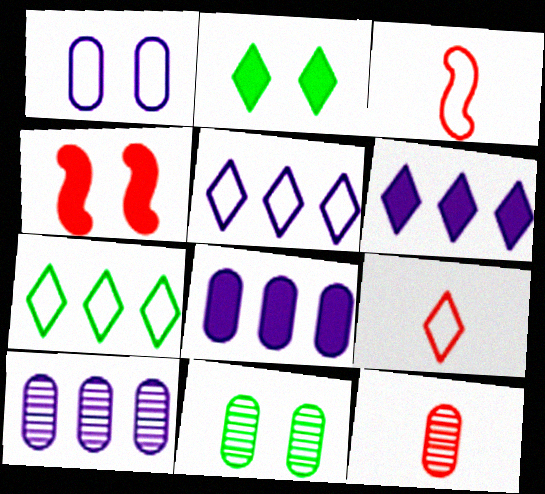[[1, 3, 7], 
[2, 3, 10], 
[3, 6, 11], 
[10, 11, 12]]